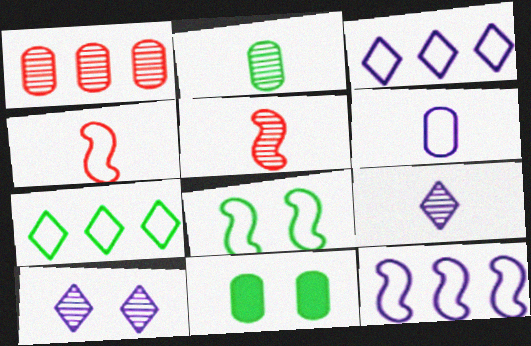[[1, 6, 11], 
[2, 5, 9], 
[3, 5, 11], 
[4, 8, 12]]